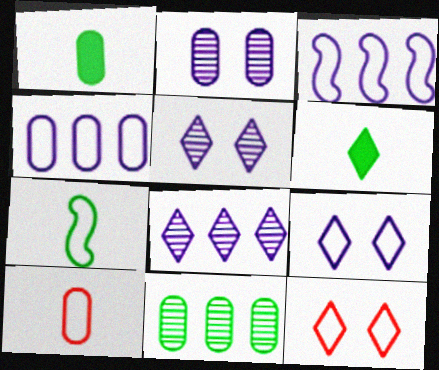[[4, 7, 12], 
[6, 8, 12]]